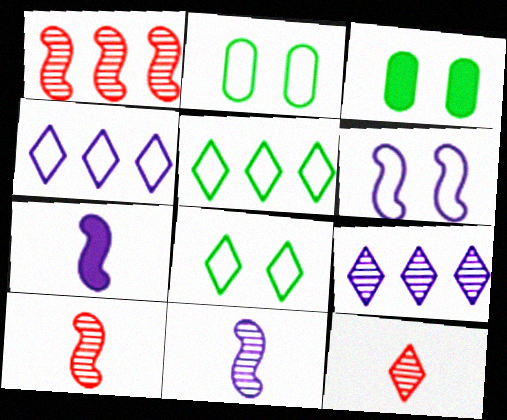[[3, 4, 10]]